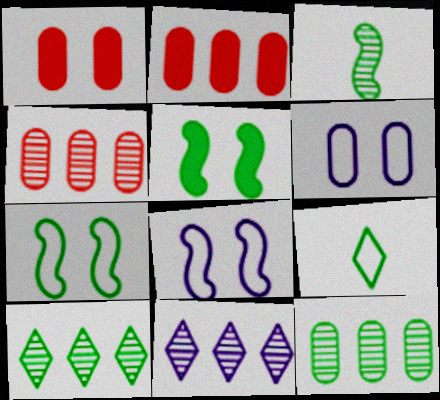[[5, 9, 12]]